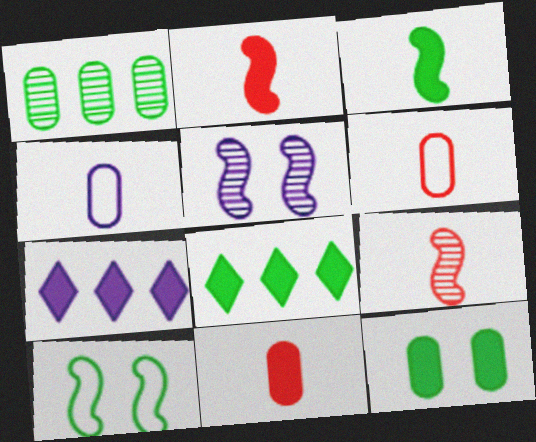[[2, 7, 12], 
[3, 8, 12], 
[4, 5, 7], 
[5, 6, 8]]